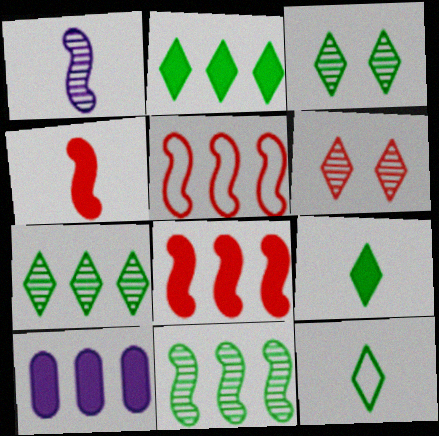[[2, 3, 12], 
[2, 8, 10], 
[5, 7, 10]]